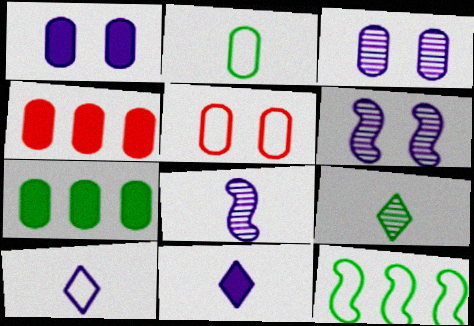[[2, 3, 4], 
[5, 10, 12]]